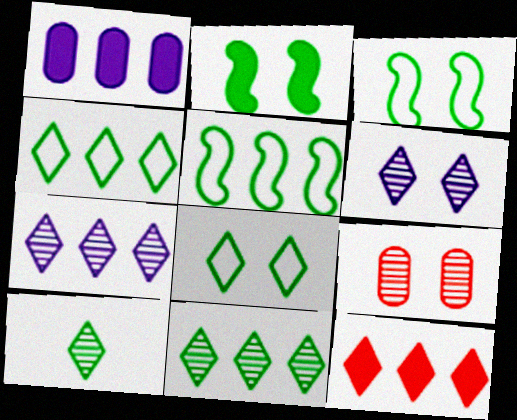[[4, 7, 12]]